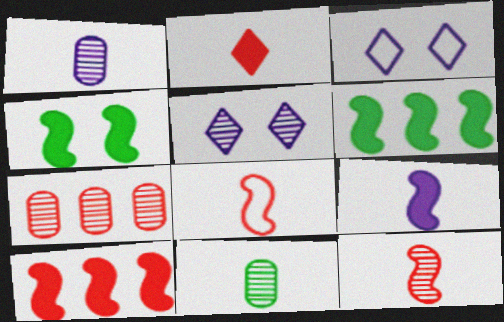[[3, 10, 11], 
[4, 9, 10]]